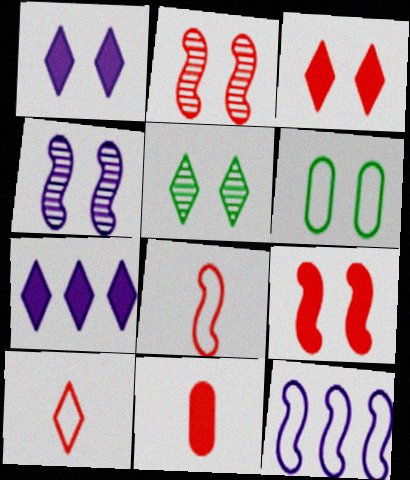[[1, 2, 6], 
[3, 4, 6], 
[5, 7, 10], 
[5, 11, 12], 
[6, 10, 12]]